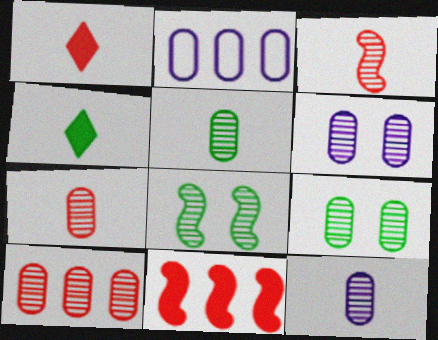[[1, 2, 8], 
[5, 6, 10], 
[5, 7, 12], 
[9, 10, 12]]